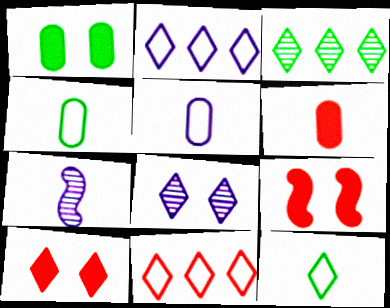[[1, 7, 11], 
[3, 5, 9], 
[6, 7, 12]]